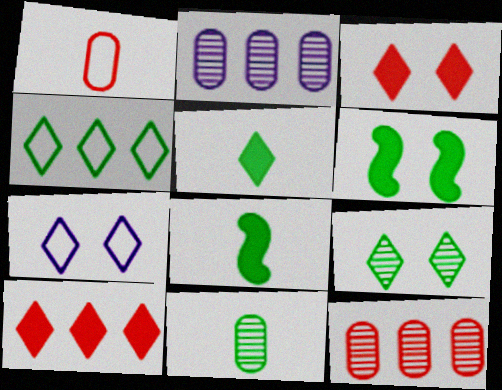[[3, 7, 9], 
[4, 5, 9], 
[4, 6, 11], 
[7, 8, 12]]